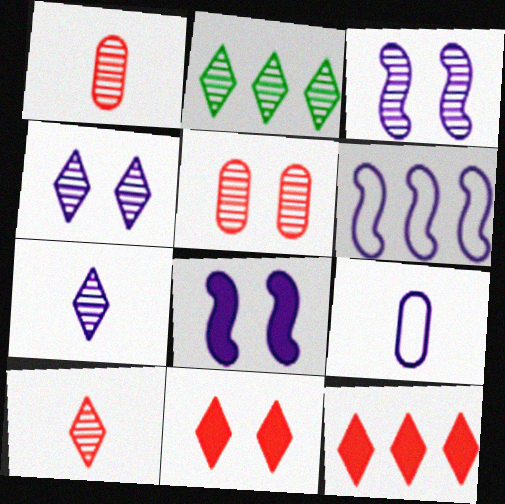[[1, 2, 3], 
[2, 4, 10]]